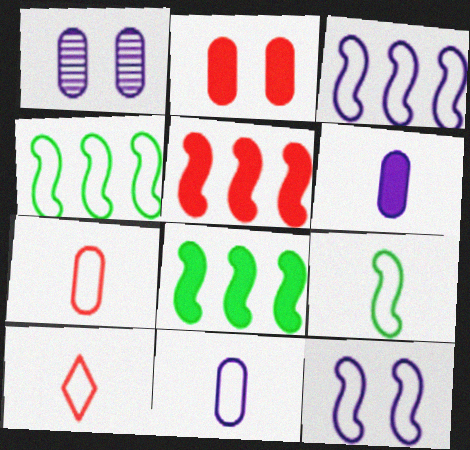[[1, 8, 10], 
[9, 10, 11]]